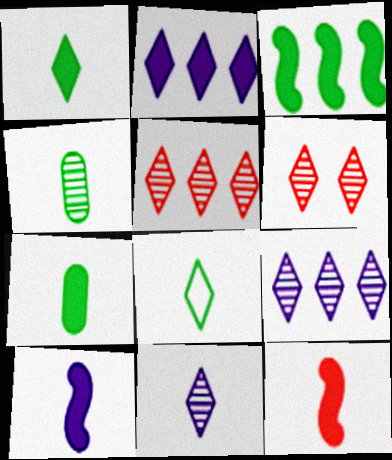[[2, 6, 8]]